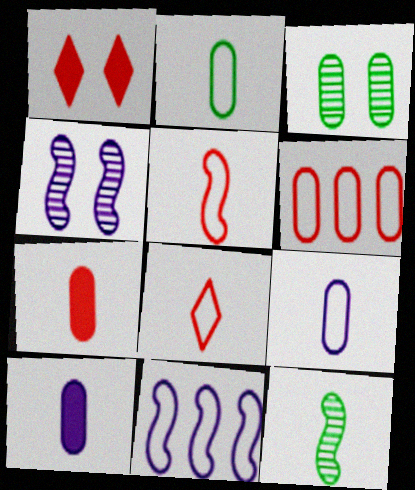[[3, 6, 10], 
[8, 10, 12]]